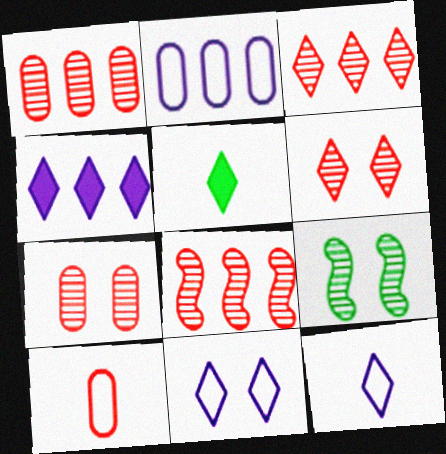[[1, 3, 8], 
[3, 5, 11], 
[4, 9, 10]]